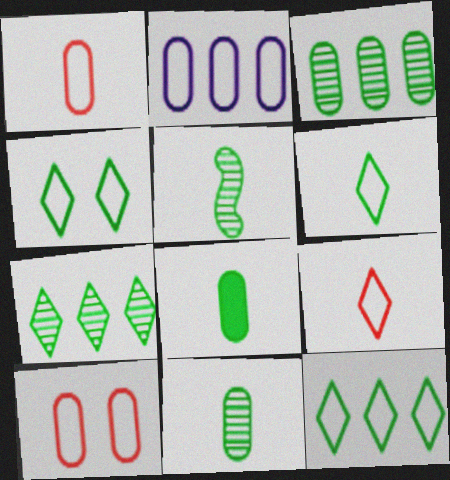[[4, 6, 12], 
[5, 6, 8]]